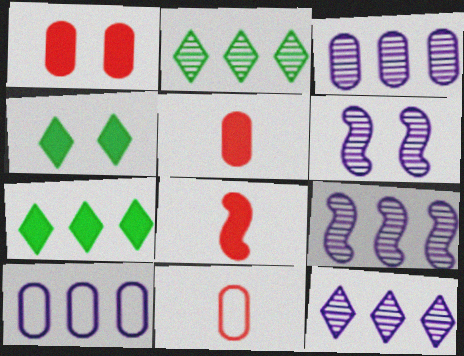[[3, 9, 12], 
[4, 9, 11], 
[6, 7, 11]]